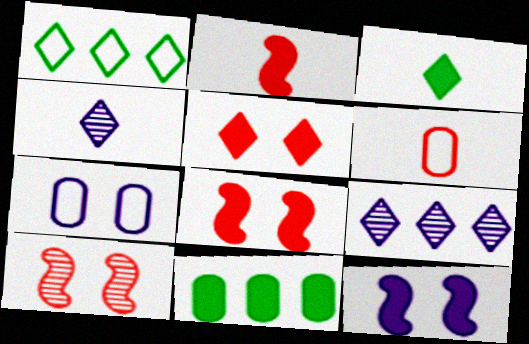[[1, 4, 5]]